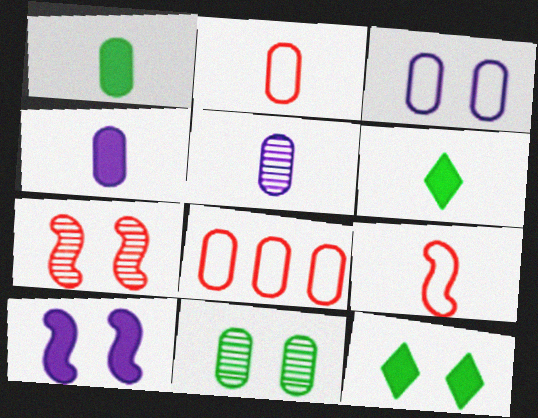[[1, 2, 5], 
[3, 7, 12], 
[4, 8, 11], 
[5, 6, 9]]